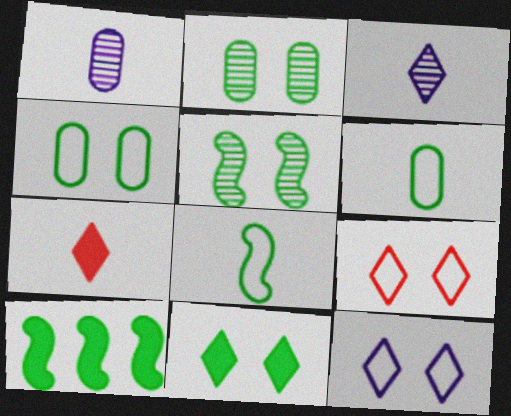[[1, 7, 8], 
[1, 9, 10], 
[4, 5, 11], 
[5, 8, 10]]